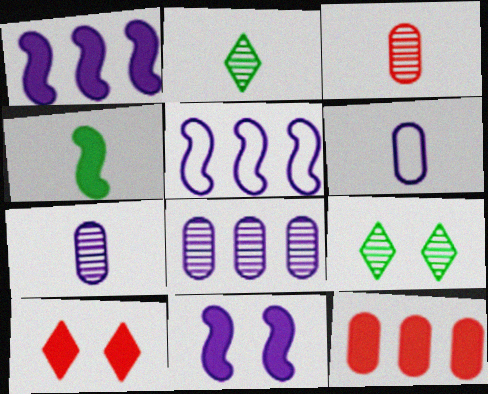[]